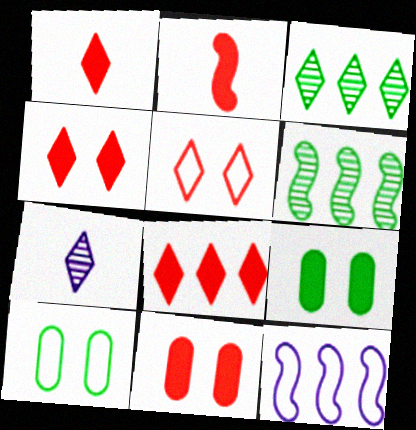[[1, 4, 8], 
[2, 8, 11]]